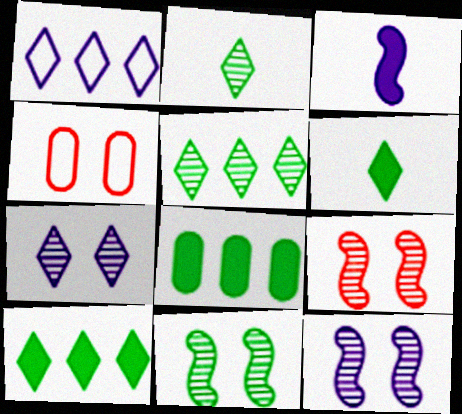[[3, 4, 5], 
[9, 11, 12]]